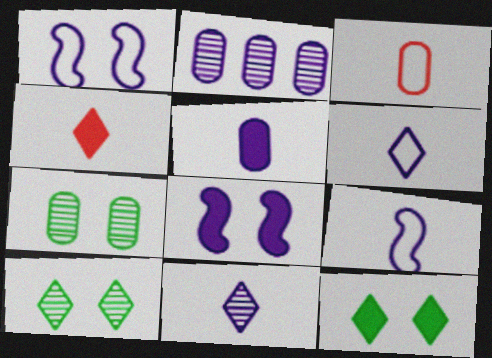[[2, 6, 8], 
[5, 9, 11]]